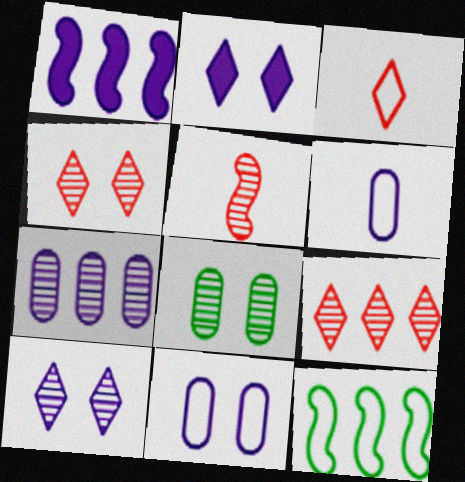[[1, 3, 8], 
[1, 6, 10], 
[3, 11, 12]]